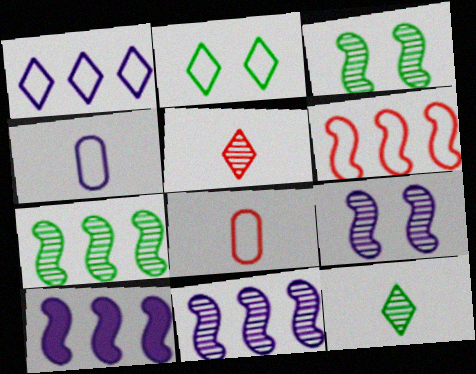[[2, 4, 6], 
[6, 7, 10]]